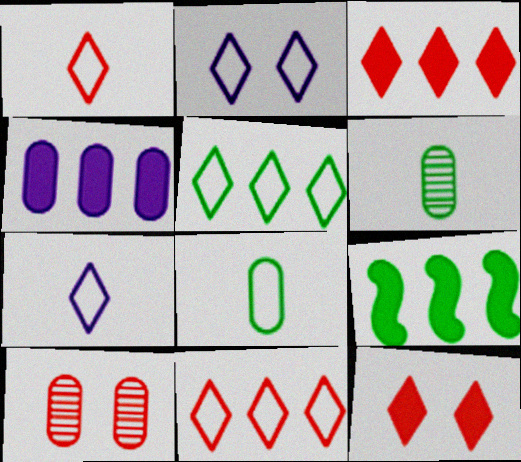[[1, 2, 5], 
[3, 4, 9], 
[4, 8, 10], 
[7, 9, 10]]